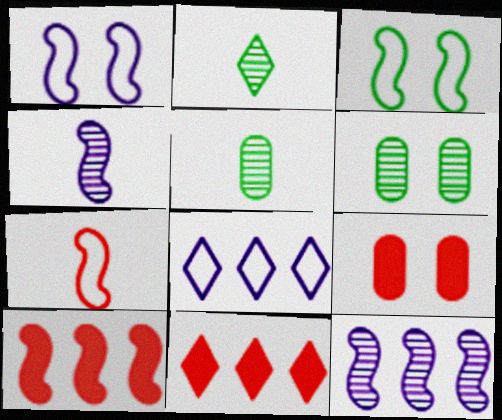[[1, 5, 11], 
[3, 4, 10]]